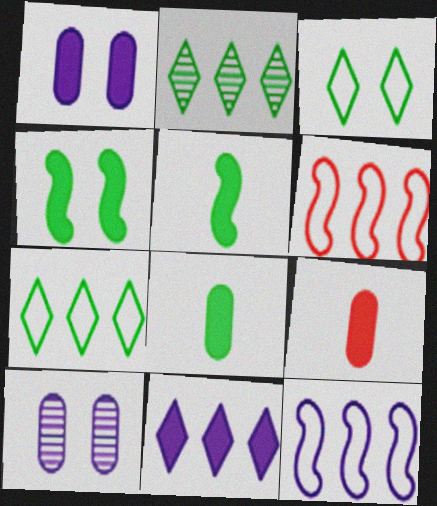[[4, 9, 11]]